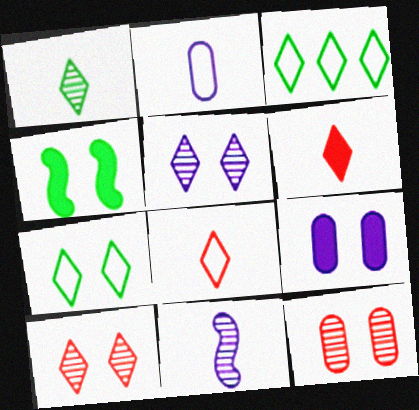[[3, 5, 6]]